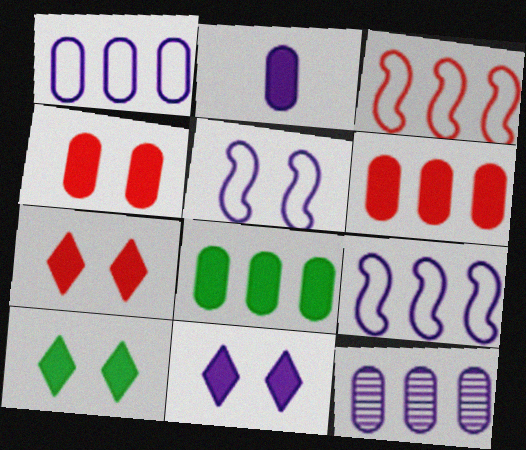[[2, 4, 8], 
[7, 10, 11]]